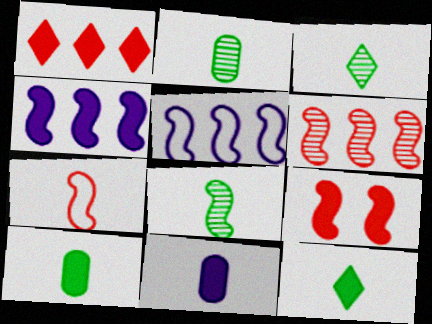[[2, 3, 8], 
[3, 7, 11], 
[5, 8, 9], 
[6, 7, 9]]